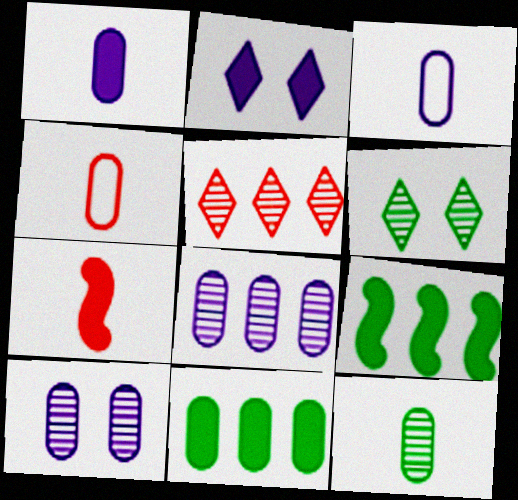[[1, 4, 12], 
[2, 7, 11], 
[4, 10, 11]]